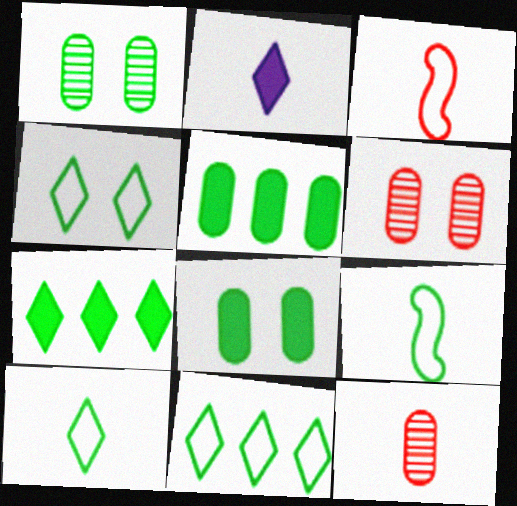[[1, 7, 9], 
[2, 9, 12], 
[4, 10, 11]]